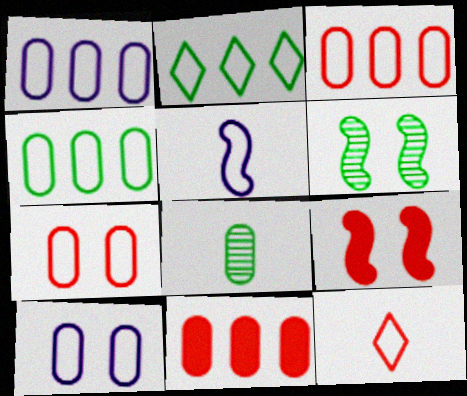[[1, 3, 4], 
[2, 5, 7], 
[8, 10, 11]]